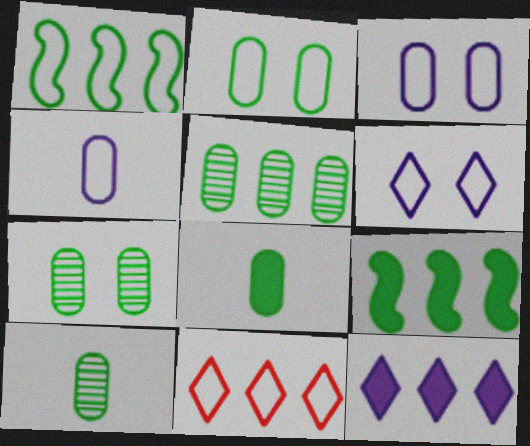[[2, 5, 8], 
[5, 7, 10]]